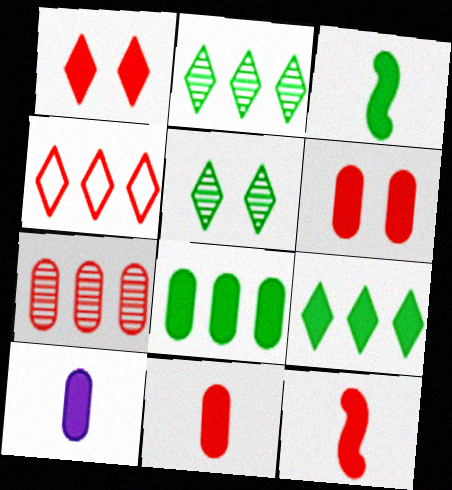[[6, 8, 10]]